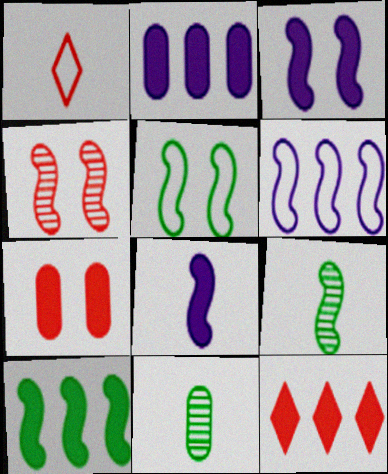[[1, 8, 11], 
[2, 10, 12], 
[3, 4, 5], 
[5, 9, 10]]